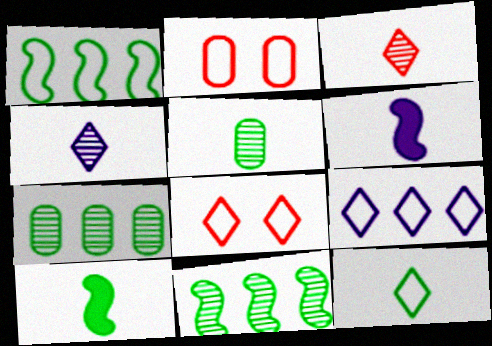[[5, 10, 12], 
[6, 7, 8], 
[8, 9, 12]]